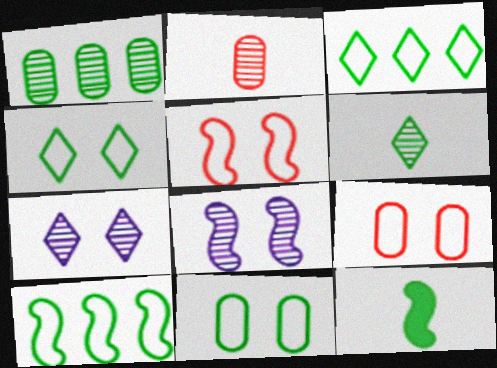[[1, 4, 12]]